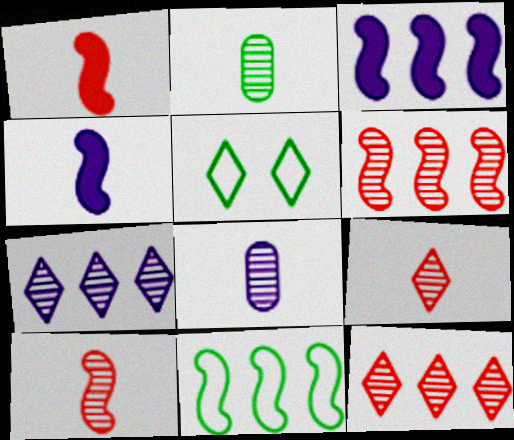[[3, 6, 11]]